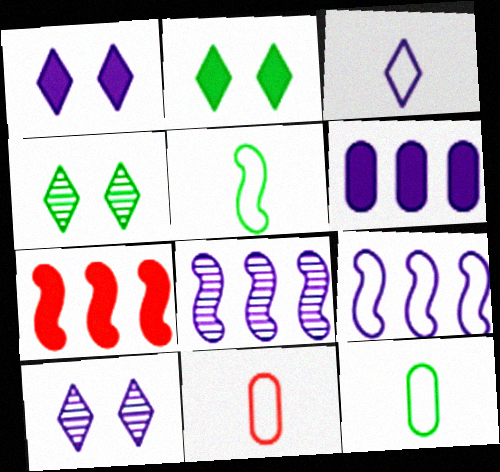[[2, 8, 11], 
[3, 5, 11], 
[7, 10, 12]]